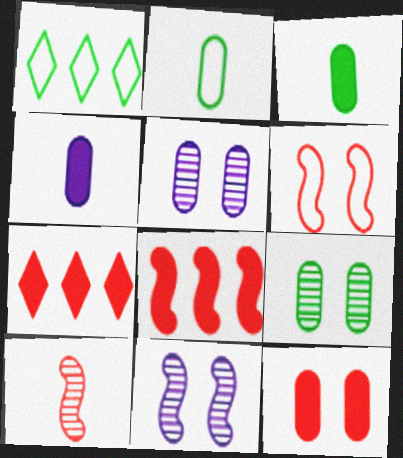[[2, 7, 11], 
[6, 8, 10]]